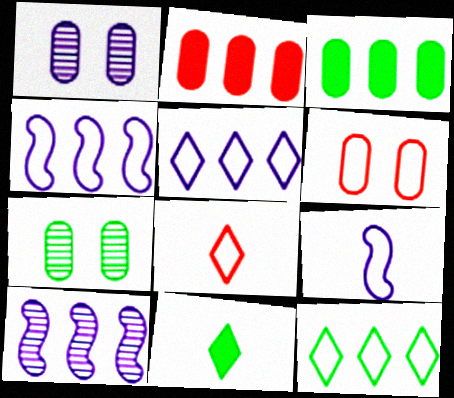[[2, 10, 12], 
[6, 9, 12], 
[6, 10, 11]]